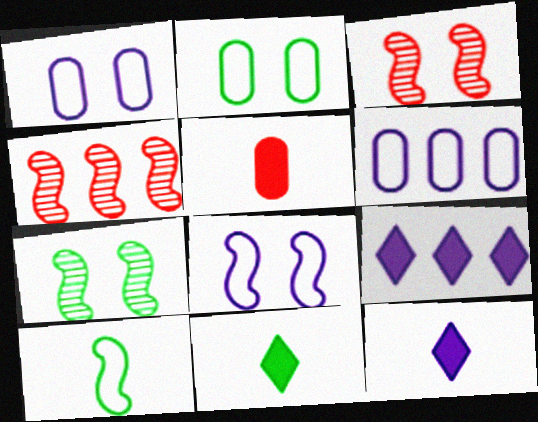[[1, 4, 11], 
[2, 4, 12], 
[3, 6, 11]]